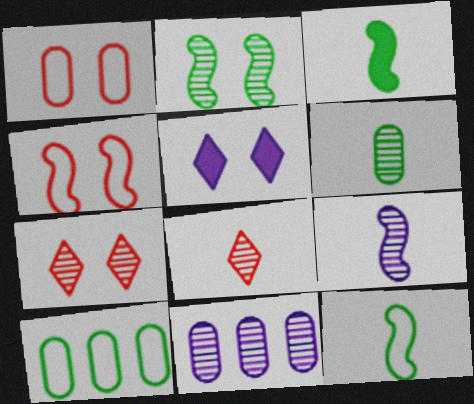[[1, 2, 5], 
[2, 8, 11], 
[6, 8, 9]]